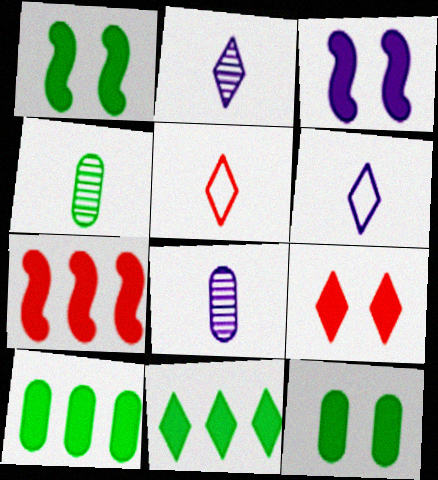[[3, 9, 12]]